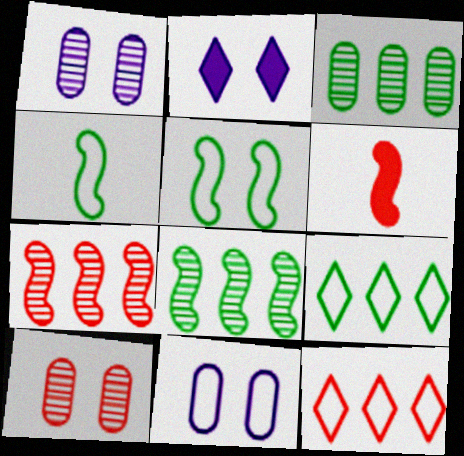[[1, 6, 9], 
[2, 5, 10], 
[4, 11, 12], 
[6, 10, 12]]